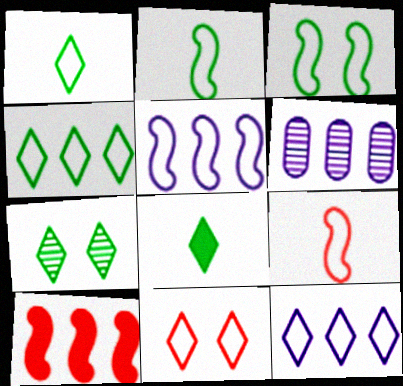[[1, 11, 12], 
[3, 5, 9], 
[4, 6, 10], 
[4, 7, 8]]